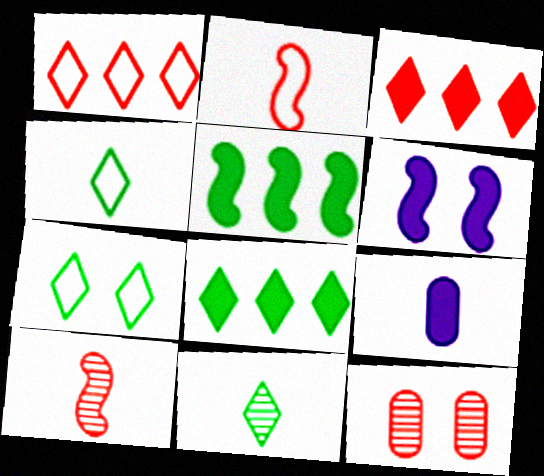[[2, 3, 12], 
[2, 9, 11], 
[4, 9, 10], 
[6, 7, 12], 
[7, 8, 11]]